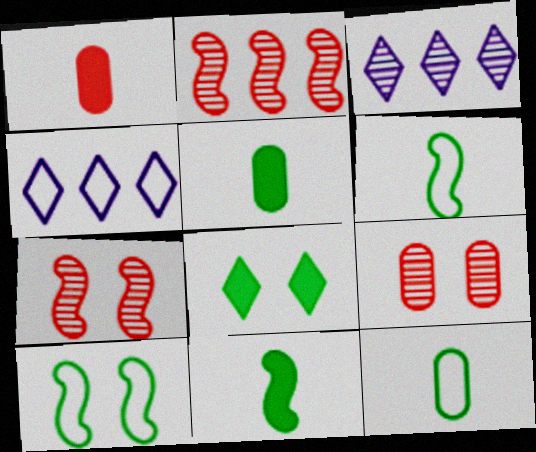[[1, 3, 10], 
[4, 5, 7], 
[4, 9, 11]]